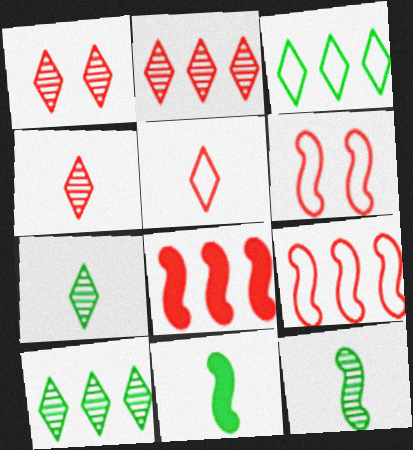[[1, 2, 4]]